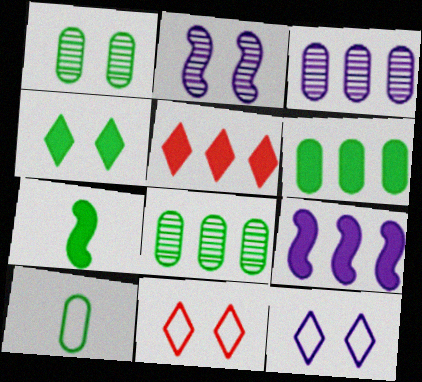[[1, 6, 10], 
[2, 5, 10], 
[3, 7, 11], 
[4, 6, 7], 
[5, 6, 9]]